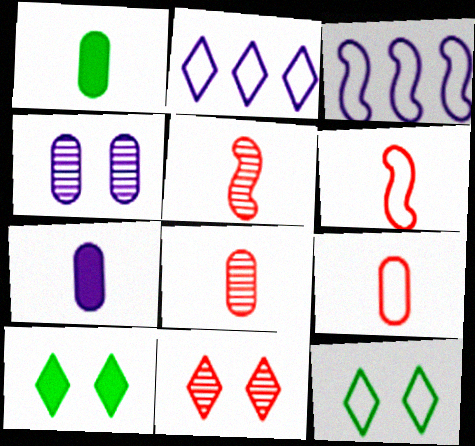[[1, 3, 11], 
[3, 8, 10], 
[3, 9, 12]]